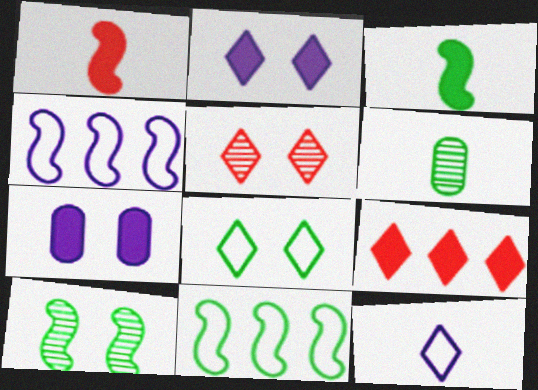[[1, 4, 10], 
[1, 6, 12], 
[2, 5, 8], 
[3, 7, 9], 
[3, 10, 11]]